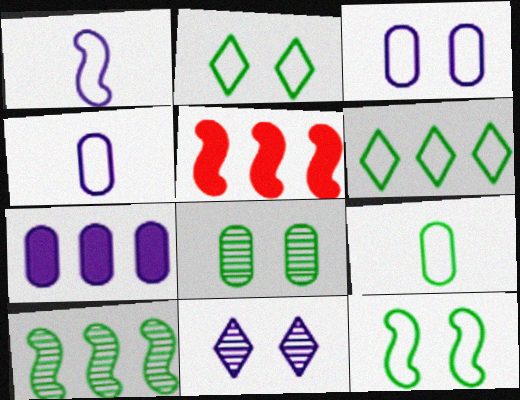[[1, 7, 11], 
[5, 9, 11], 
[6, 9, 12]]